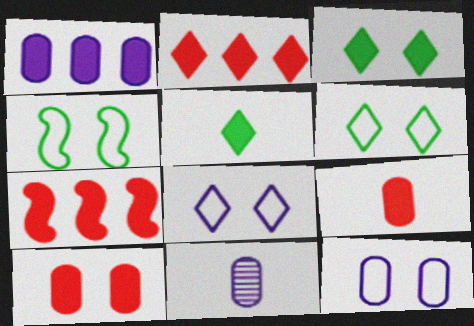[[1, 11, 12], 
[2, 4, 11], 
[6, 7, 11]]